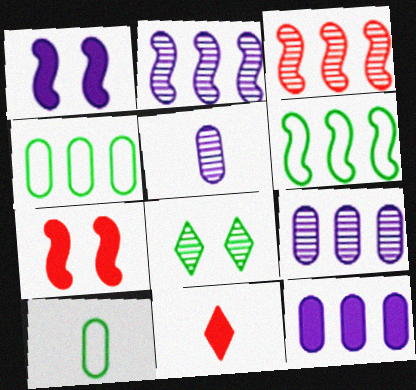[[3, 5, 8]]